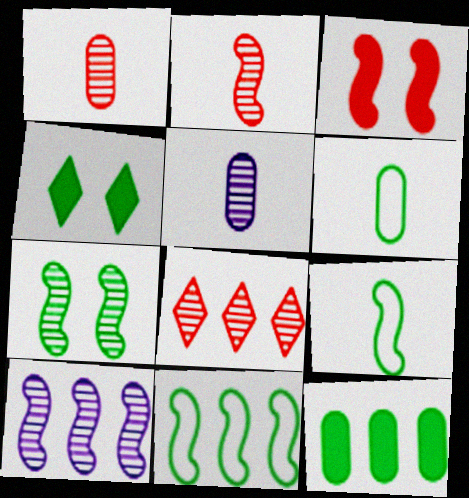[[2, 7, 10], 
[3, 9, 10], 
[5, 7, 8]]